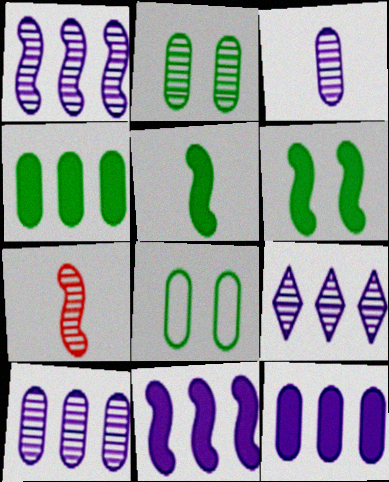[[1, 9, 10], 
[2, 7, 9]]